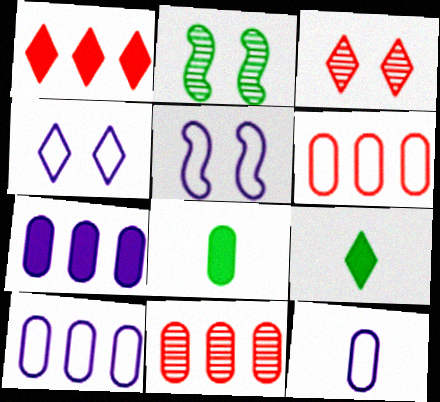[[1, 2, 12], 
[5, 9, 11]]